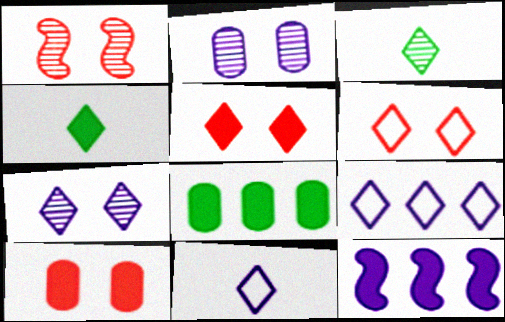[[1, 6, 10], 
[1, 8, 11], 
[2, 11, 12], 
[3, 5, 9], 
[4, 10, 12]]